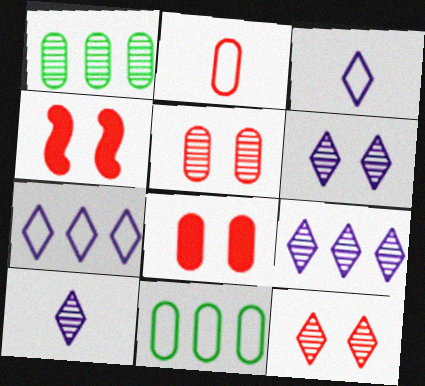[[1, 3, 4], 
[4, 10, 11], 
[6, 9, 10]]